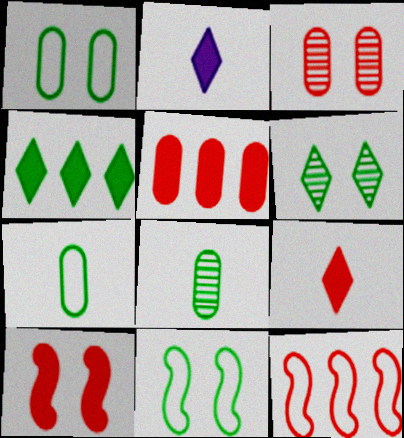[[3, 9, 12], 
[4, 8, 11], 
[5, 9, 10]]